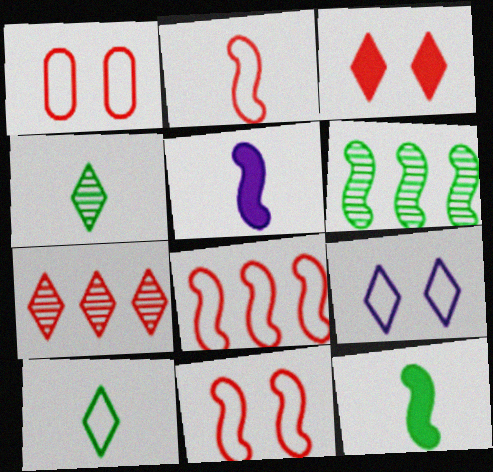[[2, 8, 11], 
[5, 6, 11]]